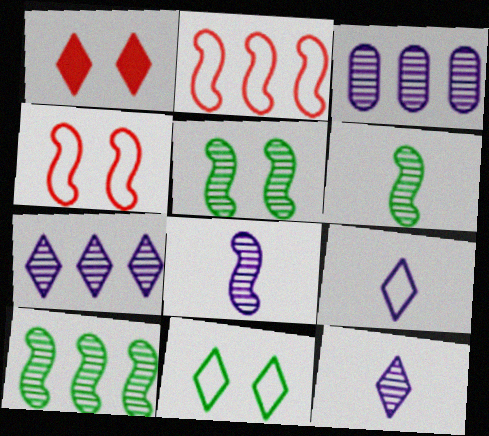[[5, 6, 10]]